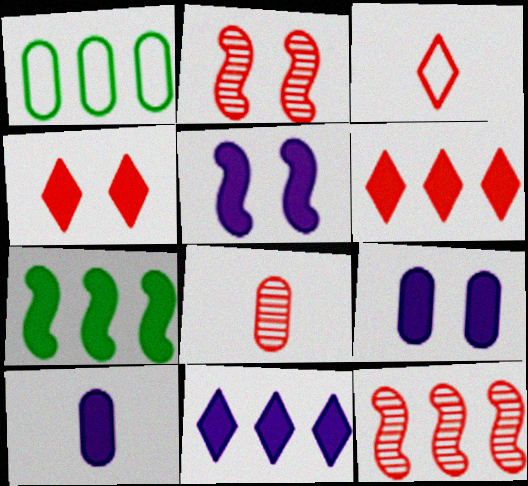[[1, 8, 9], 
[1, 11, 12], 
[4, 7, 10], 
[5, 10, 11]]